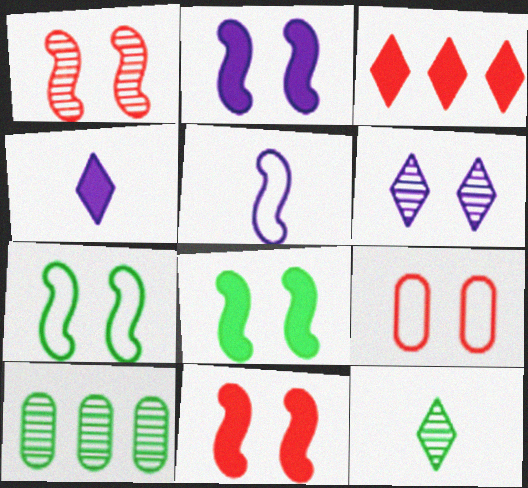[[1, 2, 7], 
[2, 8, 11], 
[6, 8, 9]]